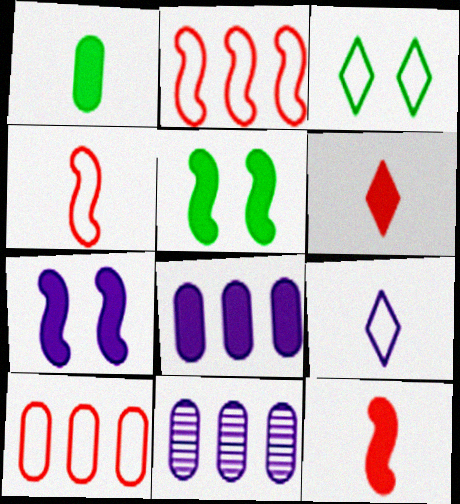[[3, 11, 12], 
[5, 6, 8], 
[7, 9, 11]]